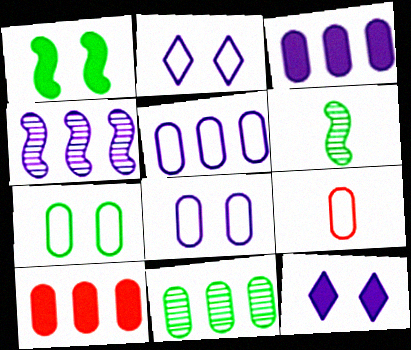[[2, 6, 10], 
[5, 7, 9], 
[5, 10, 11]]